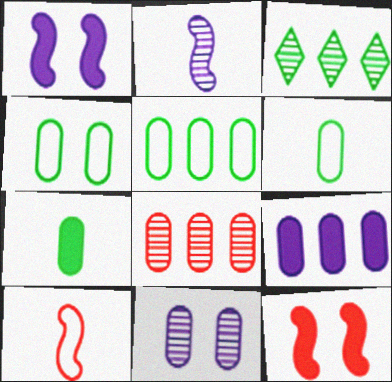[[4, 5, 6], 
[5, 8, 9]]